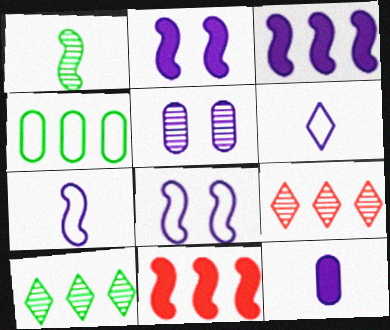[[1, 5, 9], 
[1, 8, 11], 
[3, 4, 9], 
[3, 5, 6]]